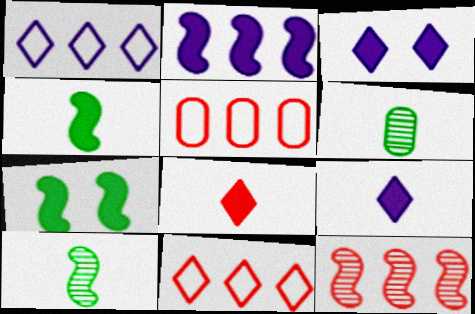[[3, 5, 10]]